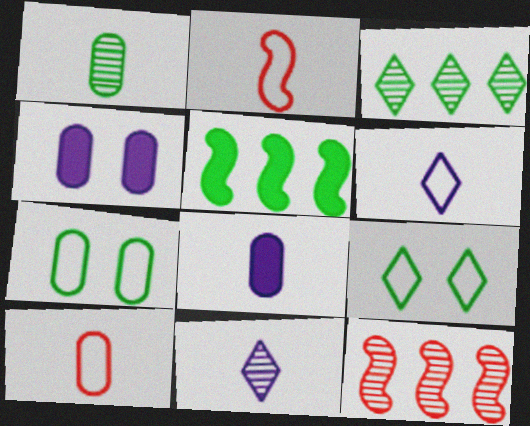[[1, 5, 9], 
[1, 8, 10], 
[2, 3, 4], 
[8, 9, 12]]